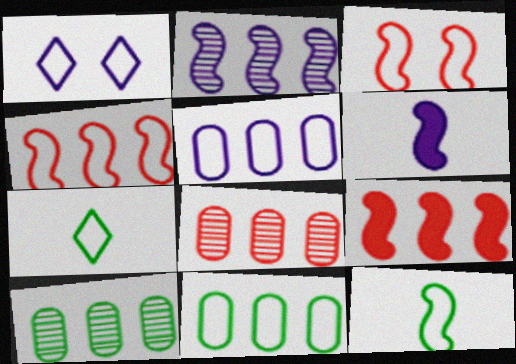[[3, 5, 7]]